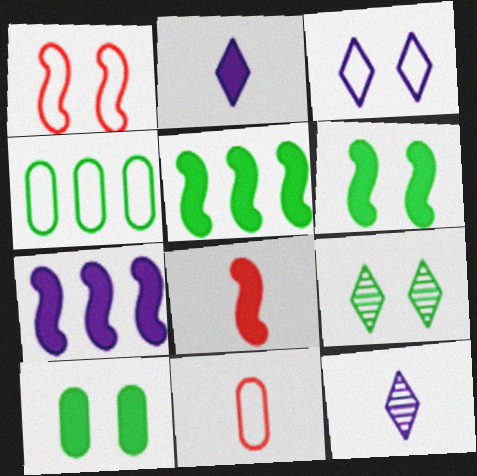[[6, 7, 8], 
[7, 9, 11]]